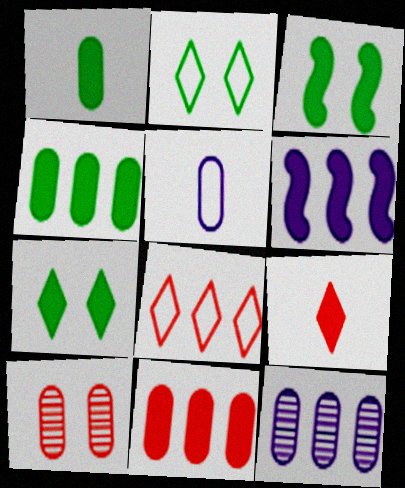[[4, 5, 10]]